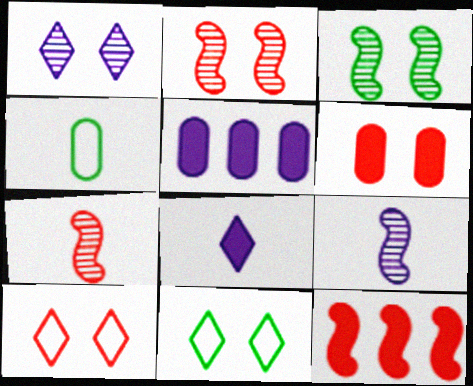[[1, 4, 12], 
[2, 6, 10], 
[4, 7, 8], 
[5, 7, 11]]